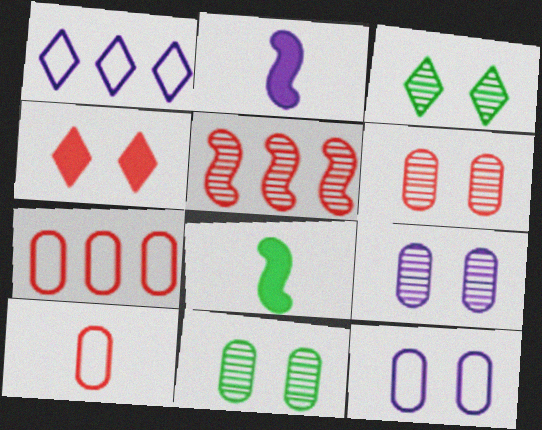[[1, 2, 9], 
[1, 6, 8], 
[2, 3, 7], 
[4, 5, 10], 
[6, 9, 11]]